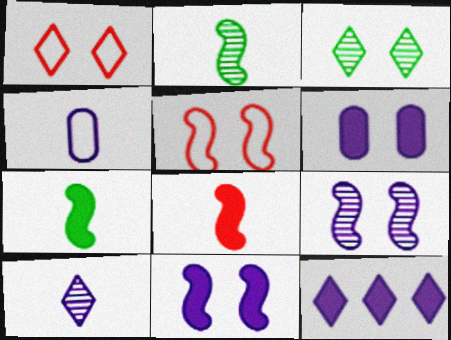[[3, 5, 6], 
[4, 9, 12]]